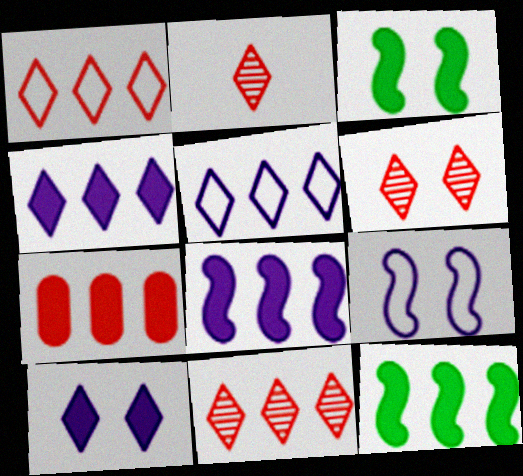[[2, 6, 11], 
[4, 7, 12]]